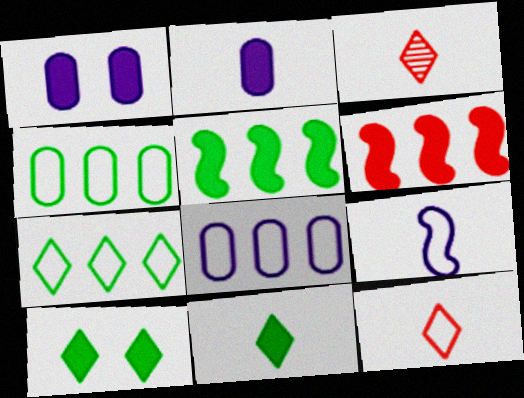[[1, 6, 11], 
[2, 6, 10]]